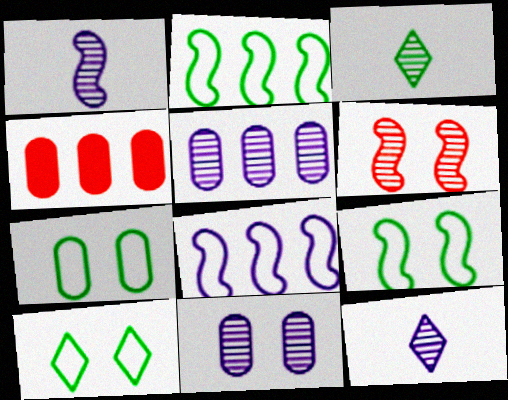[[1, 4, 10], 
[3, 5, 6], 
[4, 9, 12], 
[7, 9, 10]]